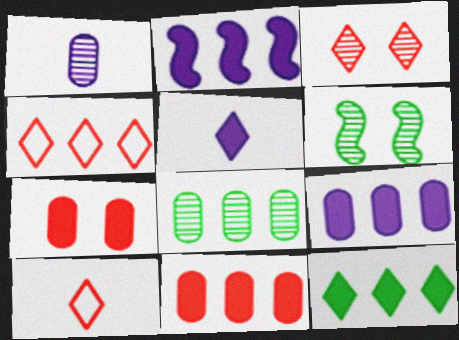[[2, 4, 8], 
[2, 11, 12], 
[6, 9, 10]]